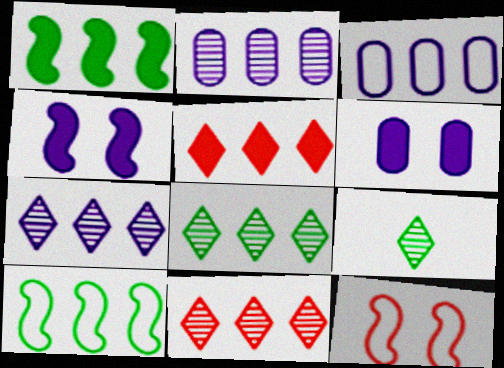[[1, 3, 11], 
[2, 5, 10], 
[7, 8, 11]]